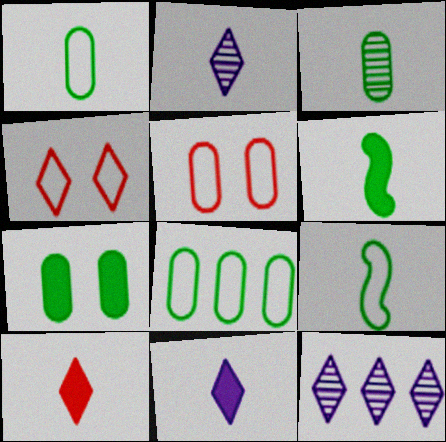[[3, 7, 8], 
[5, 6, 12]]